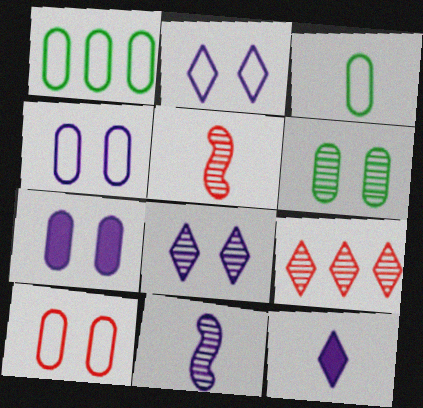[[3, 5, 12], 
[6, 7, 10], 
[6, 9, 11]]